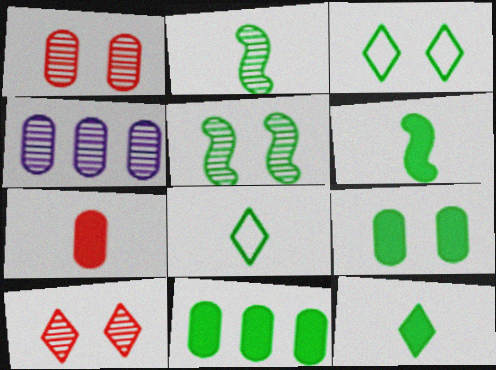[[2, 3, 11], 
[2, 4, 10], 
[3, 5, 9], 
[5, 8, 11]]